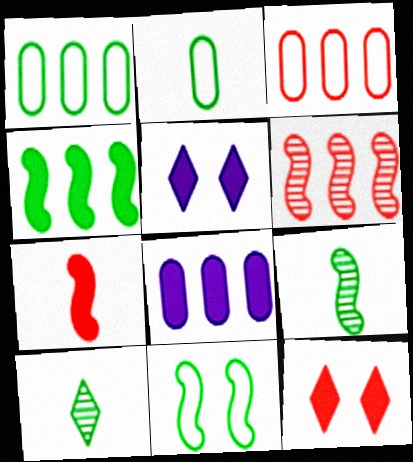[[2, 5, 6], 
[3, 5, 9], 
[4, 9, 11]]